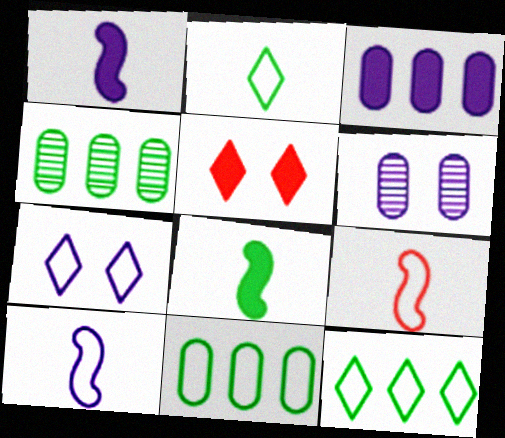[[3, 5, 8], 
[4, 5, 10], 
[7, 9, 11]]